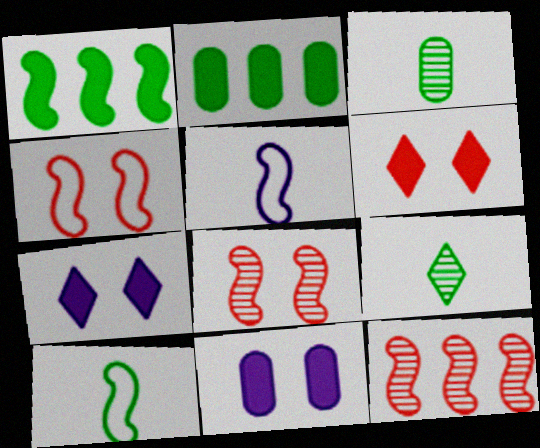[[1, 5, 8]]